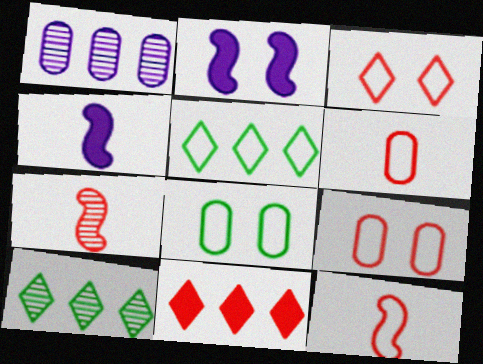[[2, 6, 10], 
[4, 9, 10], 
[7, 9, 11]]